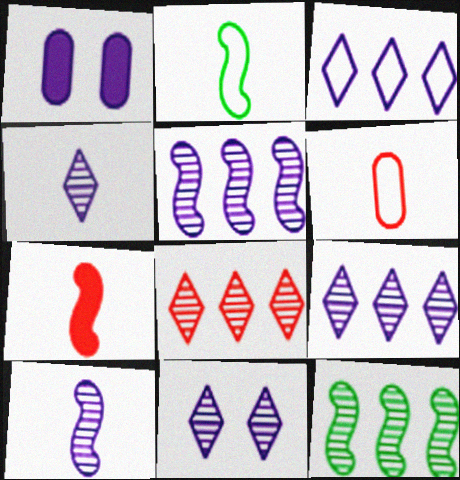[[1, 2, 8], 
[1, 3, 10], 
[2, 7, 10], 
[4, 9, 11]]